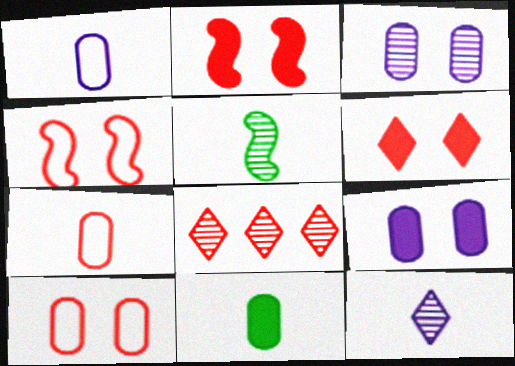[[2, 7, 8], 
[3, 5, 8]]